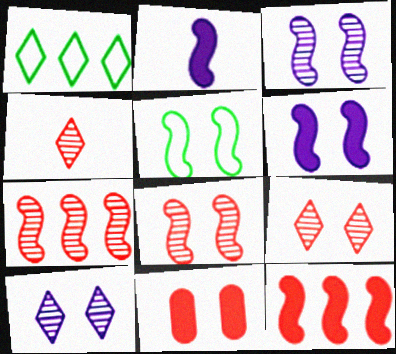[[2, 5, 7], 
[5, 6, 8], 
[5, 10, 11]]